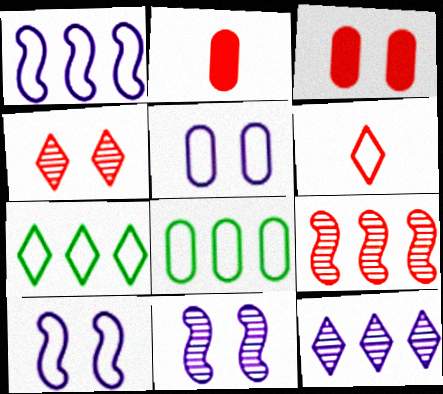[[2, 7, 11], 
[3, 6, 9], 
[6, 8, 10]]